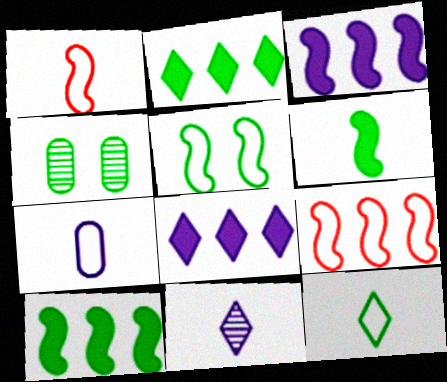[[1, 4, 8], 
[1, 7, 12], 
[4, 10, 12]]